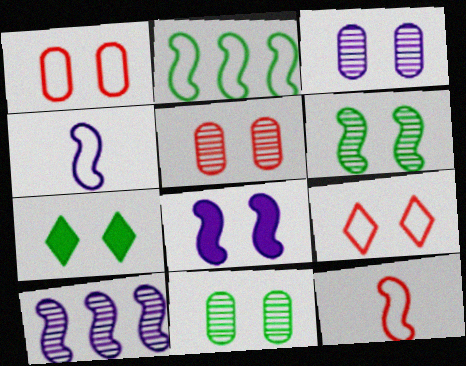[[3, 5, 11], 
[4, 8, 10], 
[8, 9, 11]]